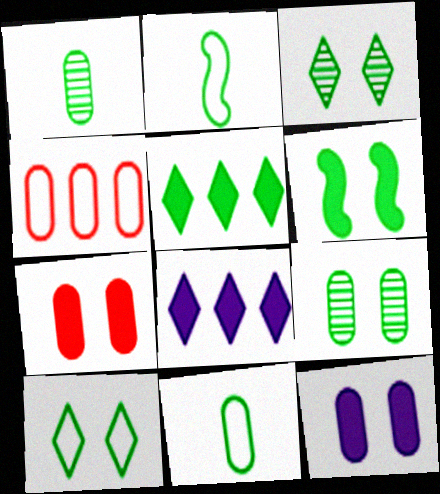[[1, 4, 12], 
[2, 5, 9], 
[6, 9, 10]]